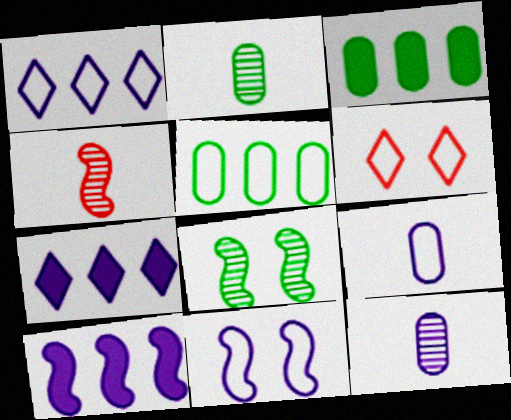[[1, 9, 11], 
[2, 6, 10], 
[7, 11, 12]]